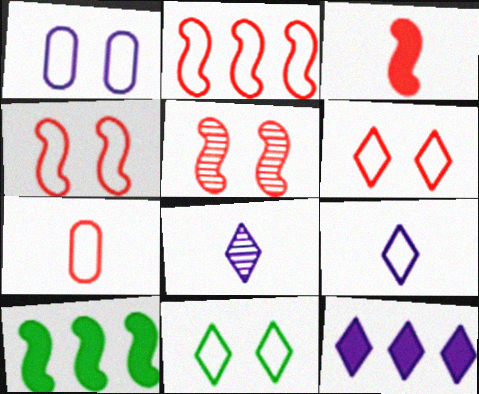[[1, 4, 11], 
[2, 3, 5], 
[2, 6, 7]]